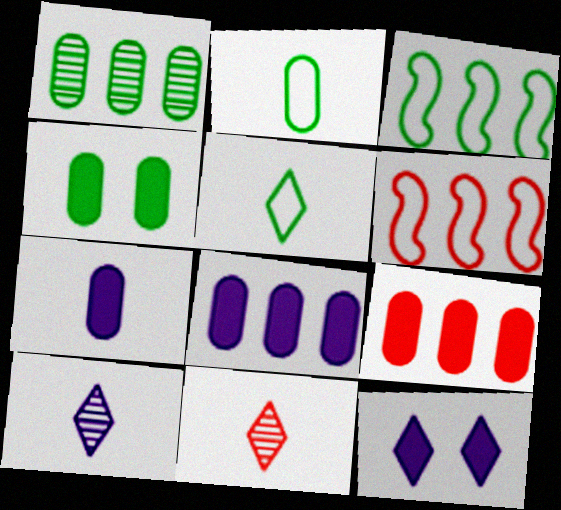[[1, 2, 4], 
[4, 6, 10], 
[4, 7, 9]]